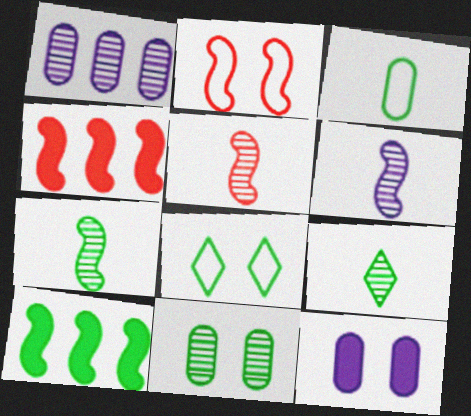[[2, 4, 5], 
[2, 6, 10], 
[5, 6, 7]]